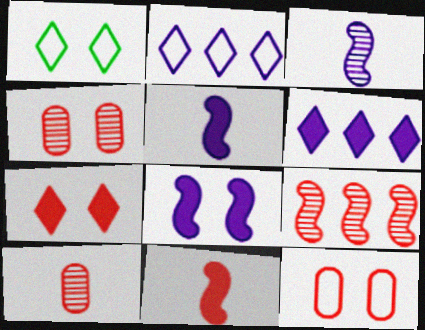[[1, 4, 8]]